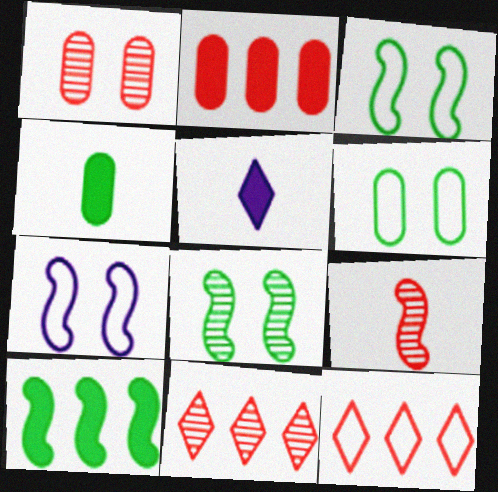[[1, 9, 11], 
[4, 7, 11], 
[7, 9, 10]]